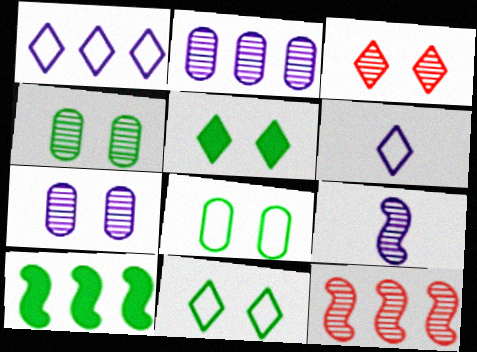[]